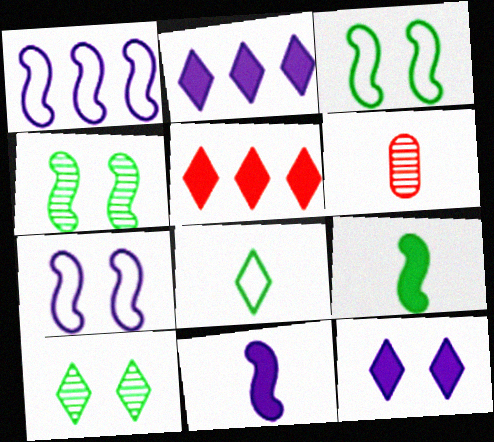[[2, 3, 6], 
[6, 8, 11]]